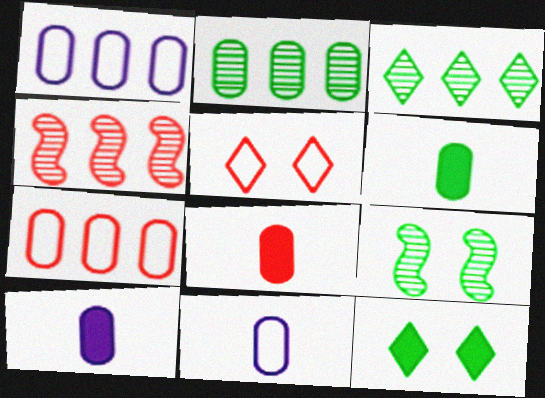[[4, 5, 8], 
[4, 11, 12], 
[6, 8, 10]]